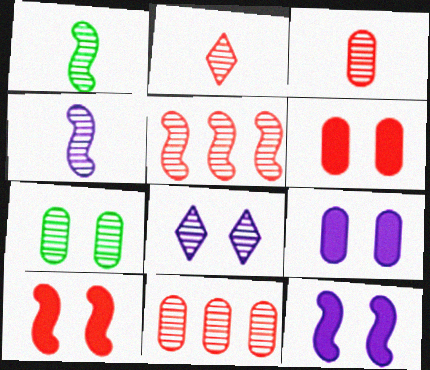[[1, 8, 11]]